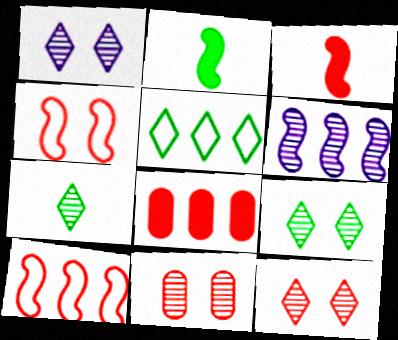[[1, 9, 12], 
[2, 4, 6], 
[5, 6, 8], 
[6, 7, 11]]